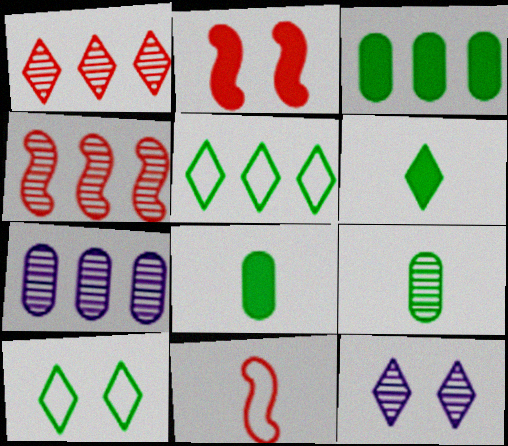[[2, 4, 11], 
[3, 11, 12], 
[4, 9, 12]]